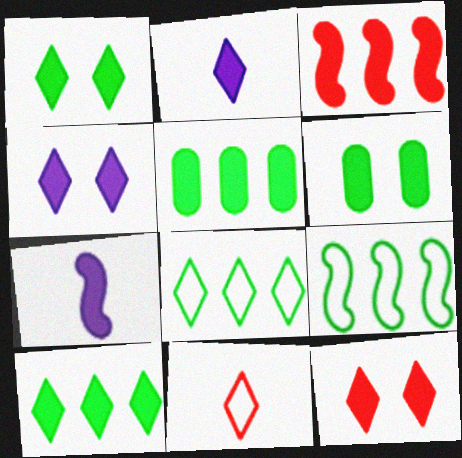[[1, 4, 12], 
[2, 3, 6], 
[2, 10, 12], 
[5, 7, 12]]